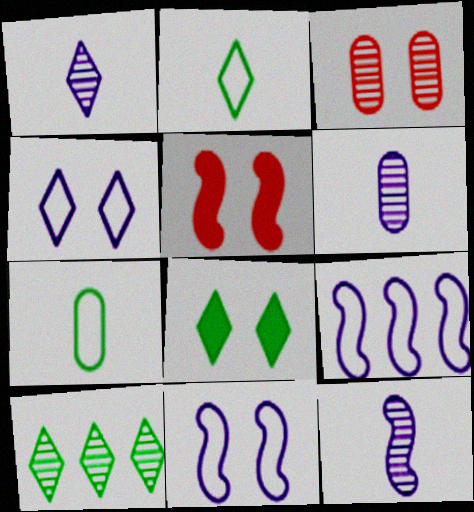[[1, 6, 12], 
[2, 8, 10], 
[3, 8, 11], 
[3, 10, 12]]